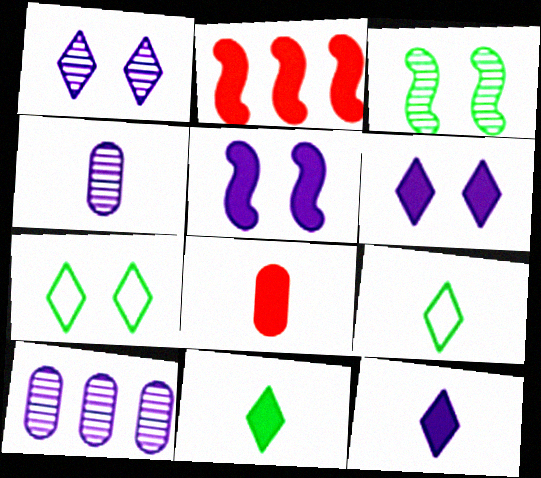[[2, 4, 7]]